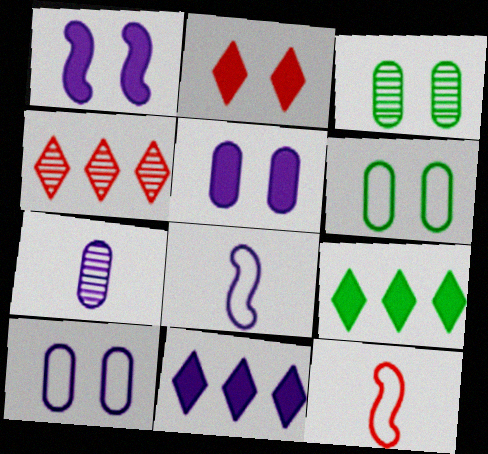[[3, 11, 12]]